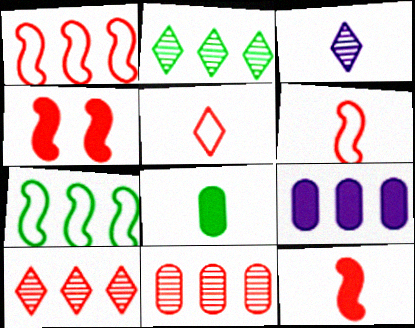[[1, 2, 9], 
[3, 6, 8], 
[4, 5, 11], 
[7, 9, 10]]